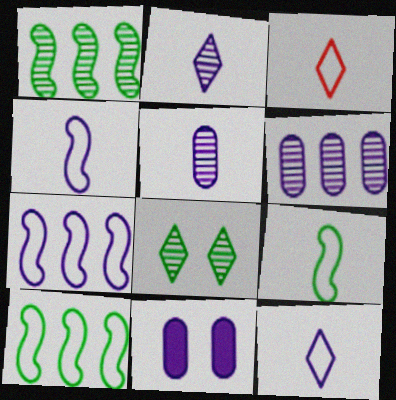[[1, 3, 11], 
[2, 7, 11]]